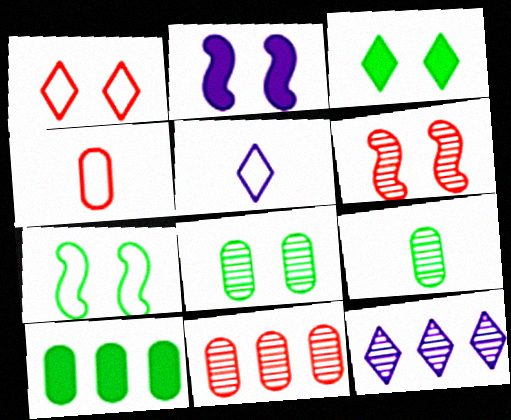[[1, 2, 8], 
[2, 6, 7], 
[3, 7, 8], 
[5, 6, 10], 
[6, 9, 12]]